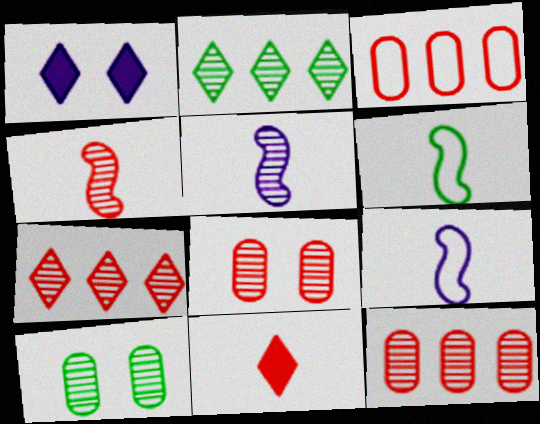[[1, 6, 12], 
[2, 5, 8], 
[4, 7, 8], 
[5, 7, 10]]